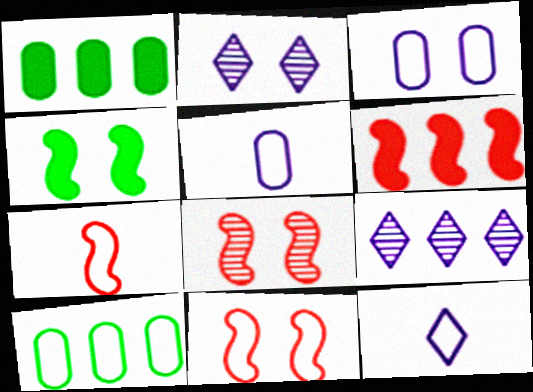[[1, 2, 7], 
[1, 8, 12], 
[6, 7, 8], 
[6, 9, 10], 
[10, 11, 12]]